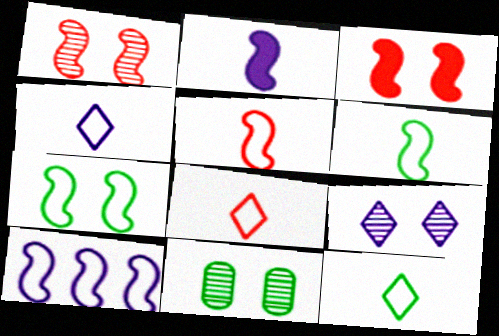[[1, 9, 11], 
[4, 8, 12], 
[5, 7, 10]]